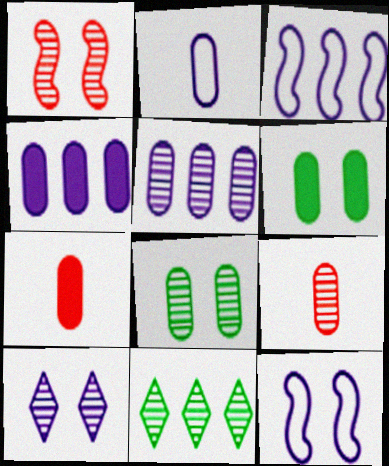[[1, 8, 10], 
[4, 6, 7], 
[5, 8, 9], 
[7, 11, 12]]